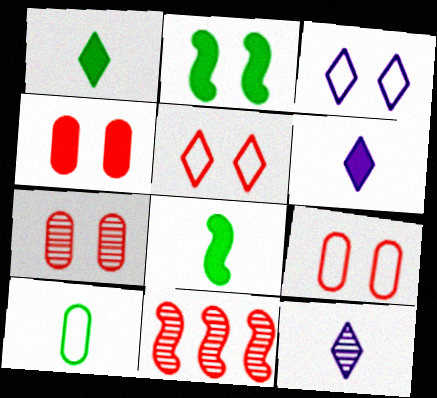[[2, 3, 7], 
[4, 7, 9]]